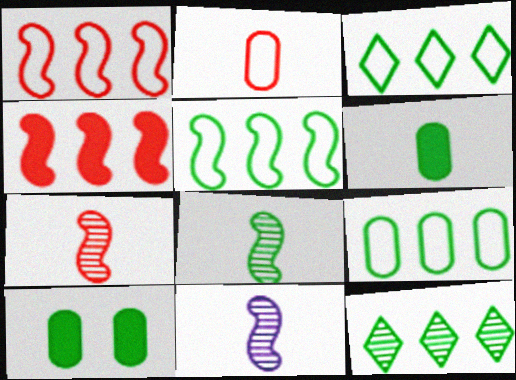[[3, 5, 9], 
[3, 8, 10], 
[7, 8, 11]]